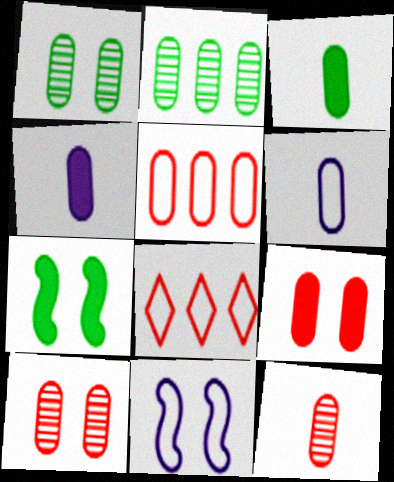[[1, 4, 5], 
[2, 6, 9], 
[3, 6, 12], 
[5, 9, 12]]